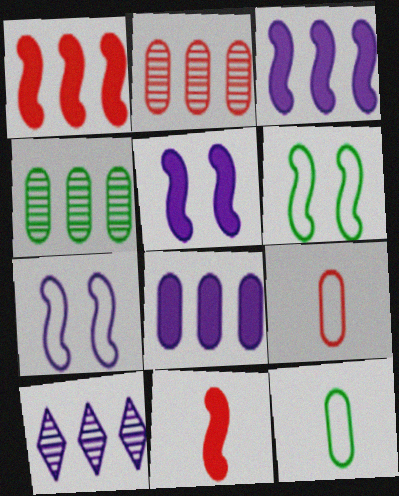[]